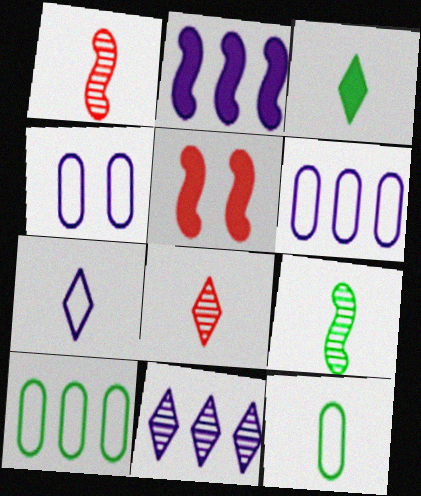[[2, 6, 11], 
[3, 7, 8], 
[3, 9, 12], 
[5, 11, 12]]